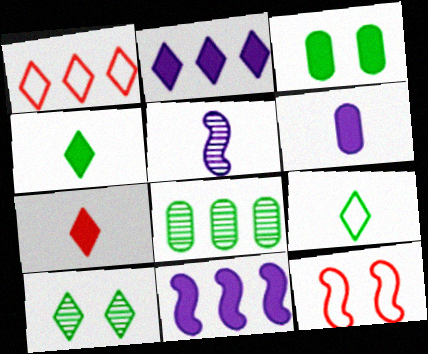[[1, 3, 5], 
[1, 8, 11], 
[3, 7, 11]]